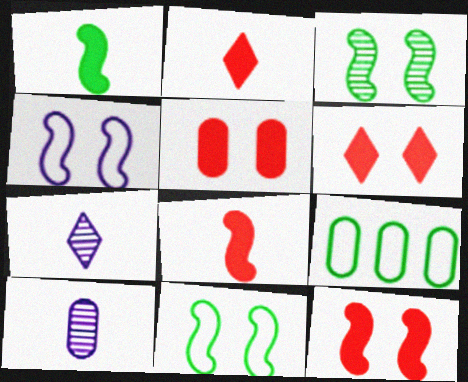[[3, 4, 12], 
[5, 6, 12], 
[5, 9, 10], 
[7, 9, 12]]